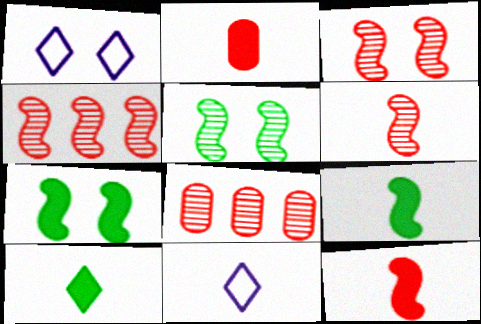[[1, 8, 9], 
[3, 4, 6], 
[7, 8, 11]]